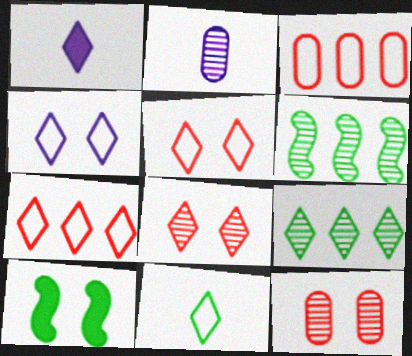[[1, 5, 9], 
[2, 6, 8], 
[2, 7, 10], 
[4, 7, 11], 
[4, 10, 12]]